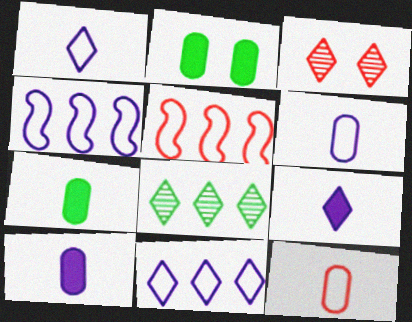[[3, 4, 7]]